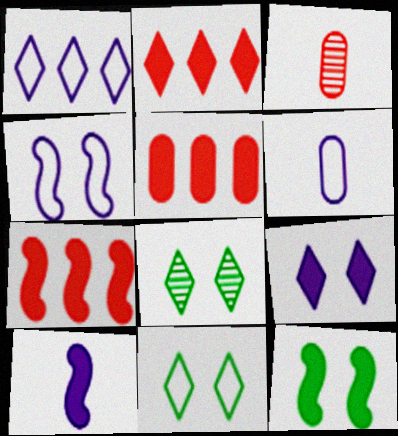[[1, 3, 12], 
[1, 4, 6], 
[2, 5, 7], 
[6, 7, 8], 
[7, 10, 12]]